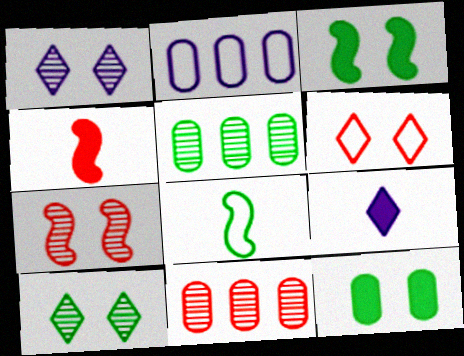[[2, 4, 10], 
[2, 6, 8], 
[4, 6, 11]]